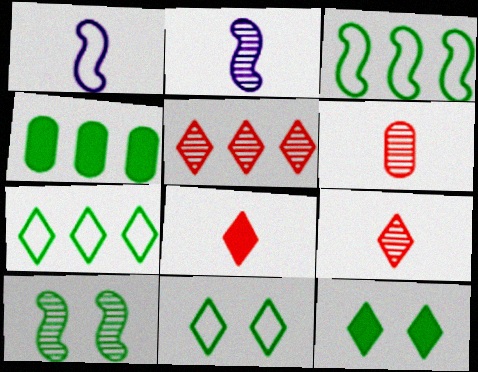[]